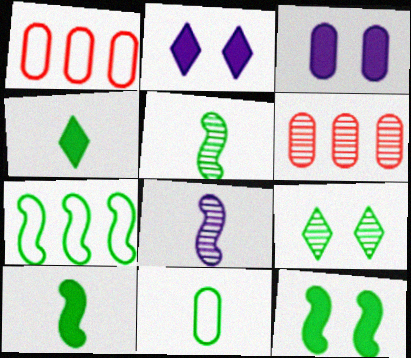[[1, 2, 5], 
[3, 6, 11], 
[4, 5, 11], 
[5, 7, 12], 
[6, 8, 9]]